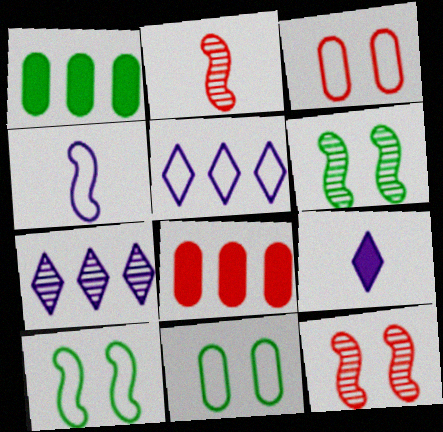[]